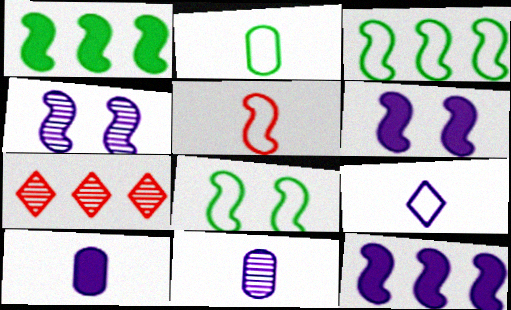[[1, 4, 5], 
[2, 5, 9], 
[2, 6, 7], 
[7, 8, 10]]